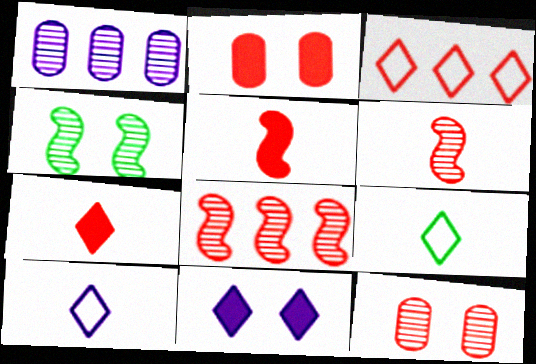[[2, 3, 6], 
[3, 5, 12]]